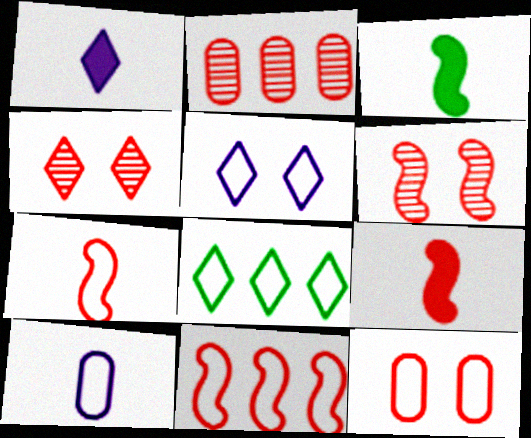[[1, 4, 8], 
[2, 3, 5], 
[6, 9, 11]]